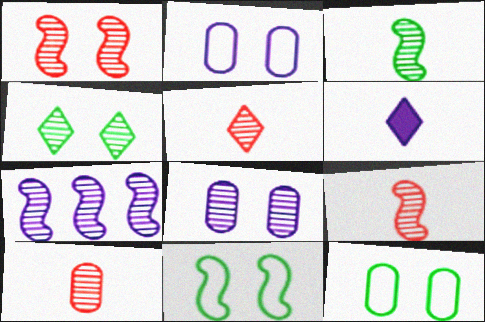[[1, 3, 7], 
[1, 4, 8], 
[2, 6, 7], 
[4, 7, 10], 
[5, 9, 10]]